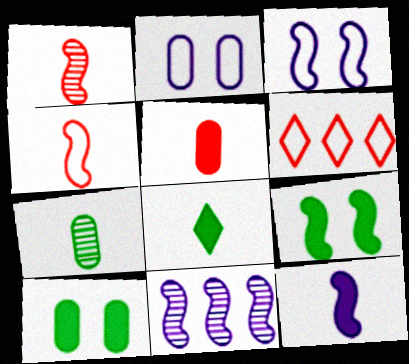[[3, 11, 12], 
[4, 9, 11], 
[5, 8, 12]]